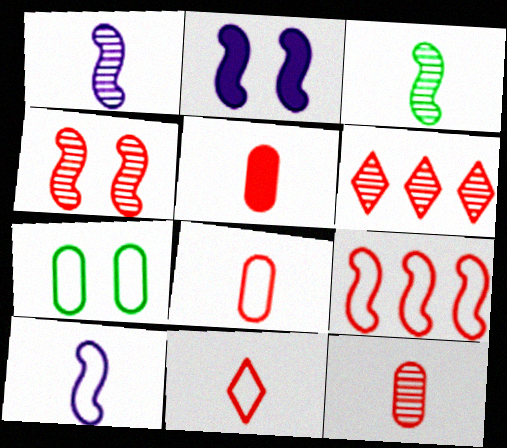[[2, 3, 9], 
[4, 6, 12], 
[5, 8, 12]]